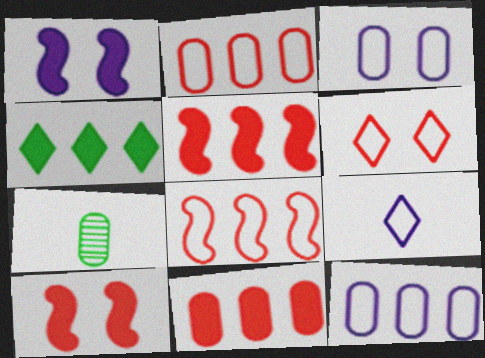[[3, 7, 11]]